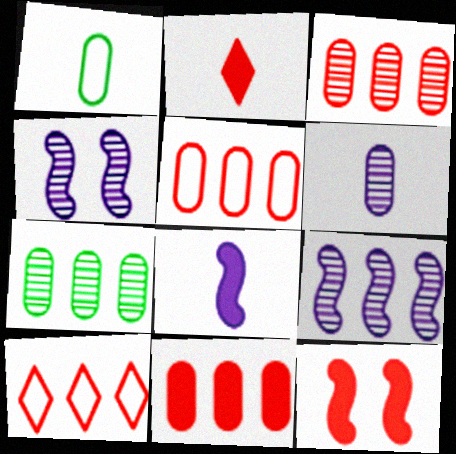[[2, 11, 12], 
[3, 5, 11]]